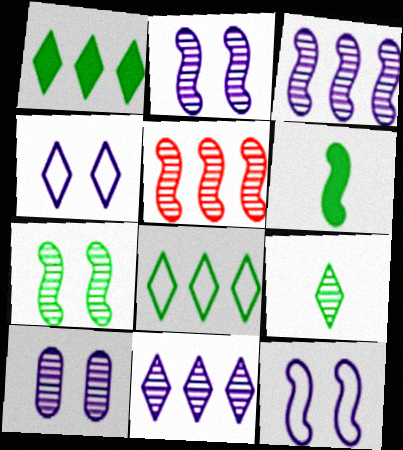[[5, 6, 12], 
[5, 9, 10]]